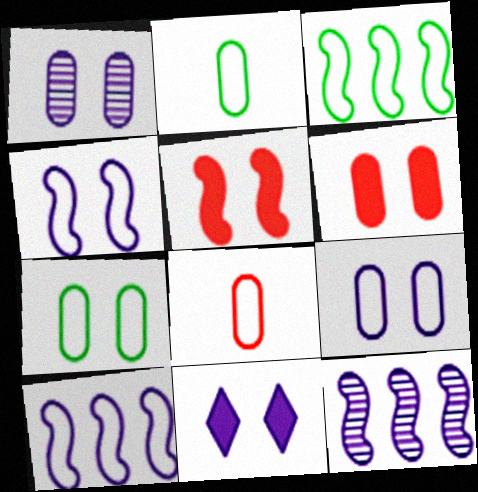[[1, 4, 11], 
[1, 6, 7]]